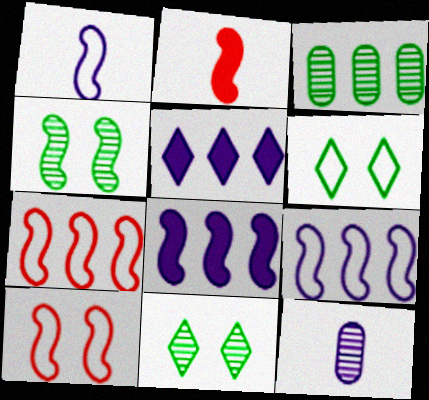[[2, 4, 9], 
[3, 5, 7]]